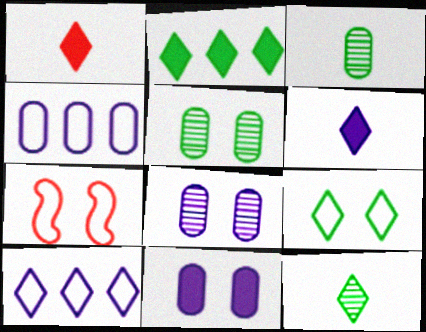[[2, 9, 12]]